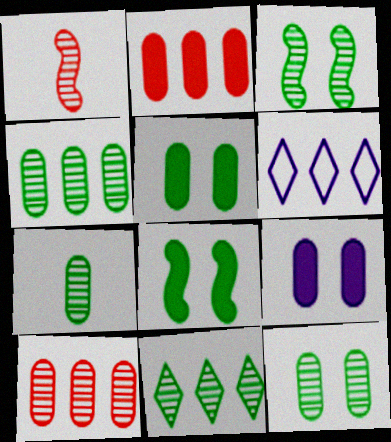[[1, 5, 6], 
[3, 7, 11], 
[4, 7, 12]]